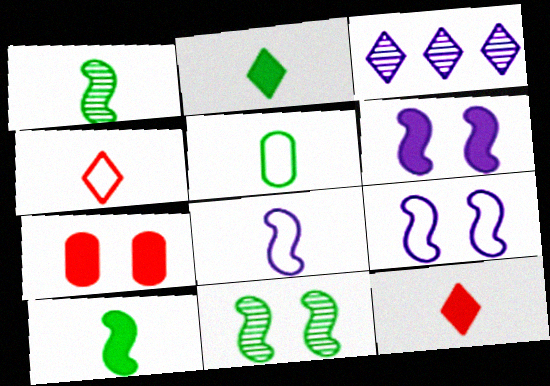[[1, 2, 5], 
[4, 5, 8]]